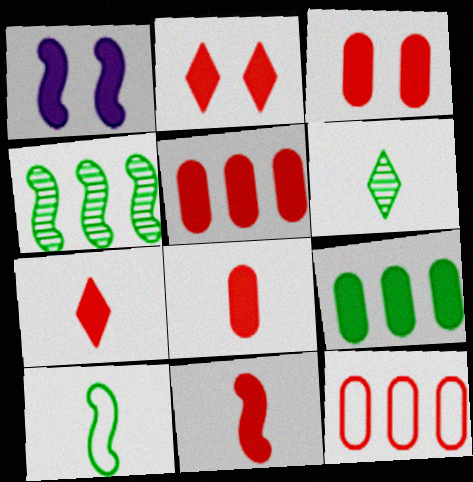[[1, 6, 12], 
[1, 7, 9], 
[2, 5, 11], 
[3, 5, 8], 
[7, 8, 11]]